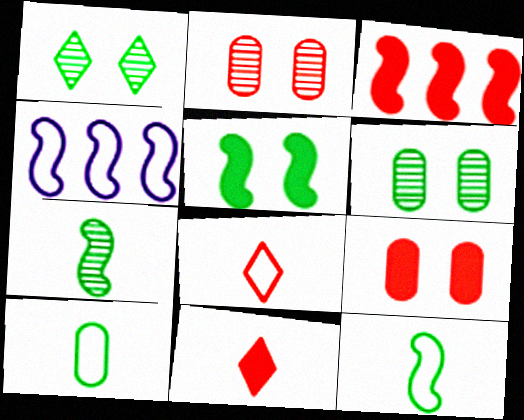[[2, 3, 8], 
[3, 9, 11], 
[4, 6, 11]]